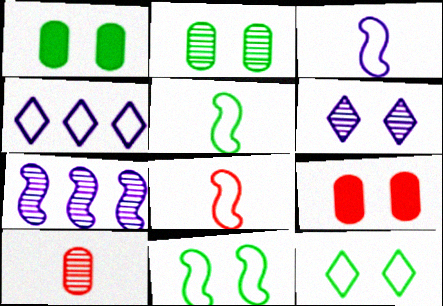[[3, 5, 8], 
[6, 9, 11]]